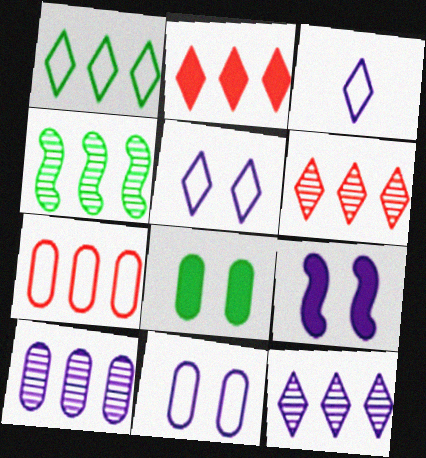[[1, 2, 12], 
[3, 9, 10], 
[4, 6, 10]]